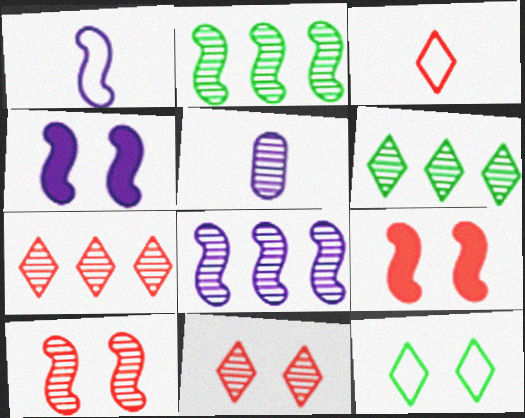[[1, 2, 9], 
[1, 4, 8], 
[2, 5, 11], 
[5, 6, 10]]